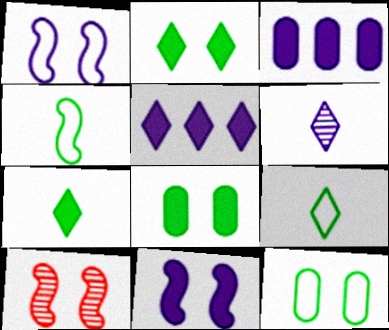[[1, 3, 6], 
[3, 9, 10]]